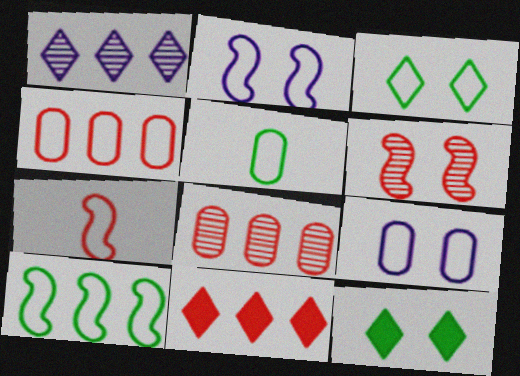[[2, 7, 10], 
[3, 5, 10], 
[4, 5, 9], 
[6, 9, 12]]